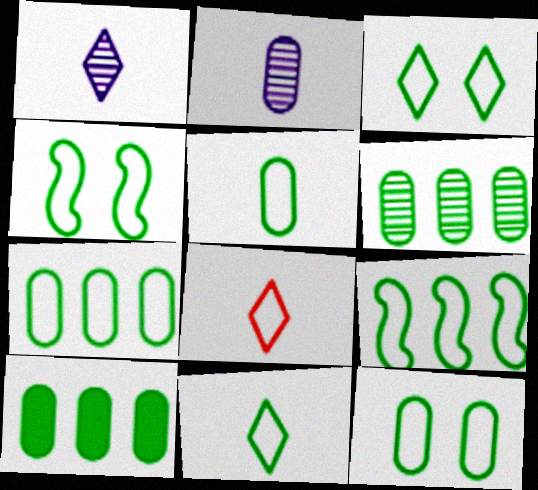[[3, 4, 12], 
[3, 5, 9], 
[4, 7, 11], 
[5, 7, 12], 
[6, 7, 10], 
[9, 11, 12]]